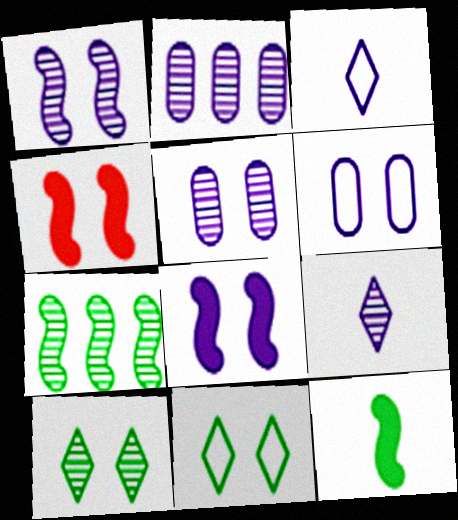[[1, 2, 9], 
[2, 3, 8], 
[4, 5, 11], 
[4, 6, 10]]